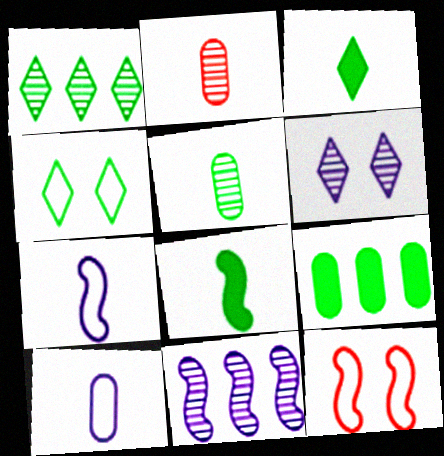[[1, 3, 4], 
[2, 3, 7], 
[8, 11, 12]]